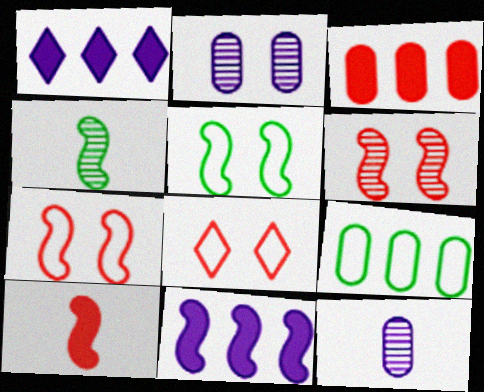[[4, 7, 11]]